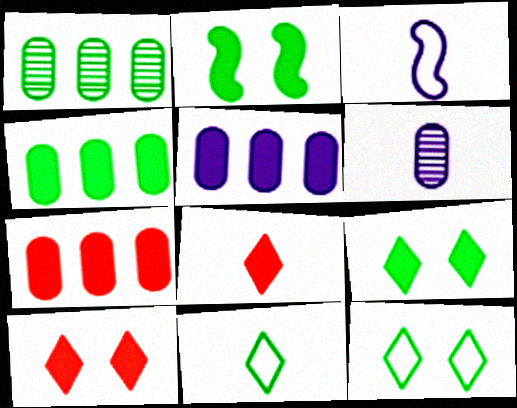[[1, 2, 11], 
[1, 3, 10], 
[2, 5, 8], 
[4, 5, 7]]